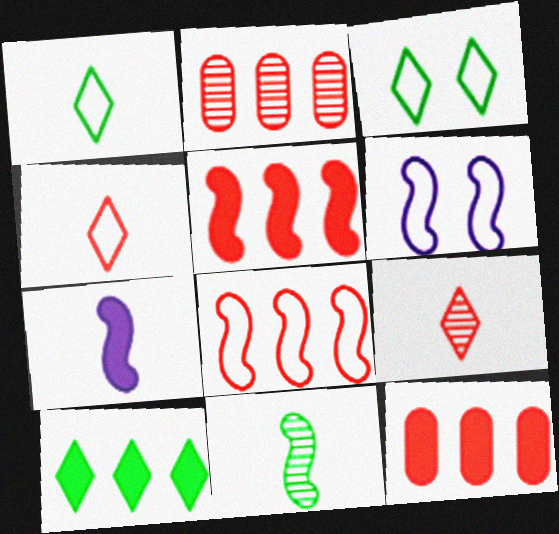[[2, 3, 7], 
[5, 6, 11]]